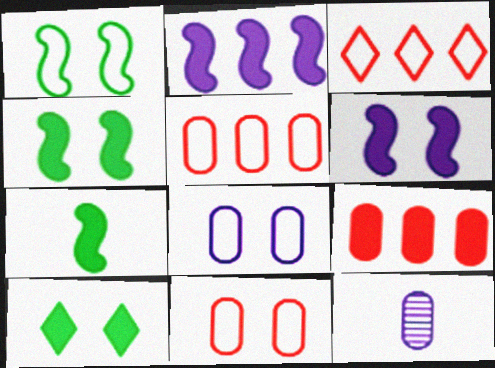[[3, 4, 12]]